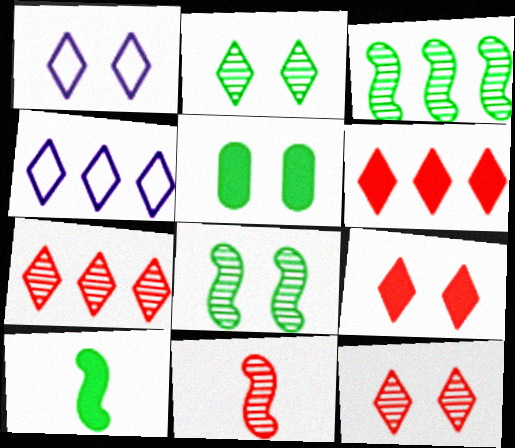[[1, 2, 9], 
[4, 5, 11]]